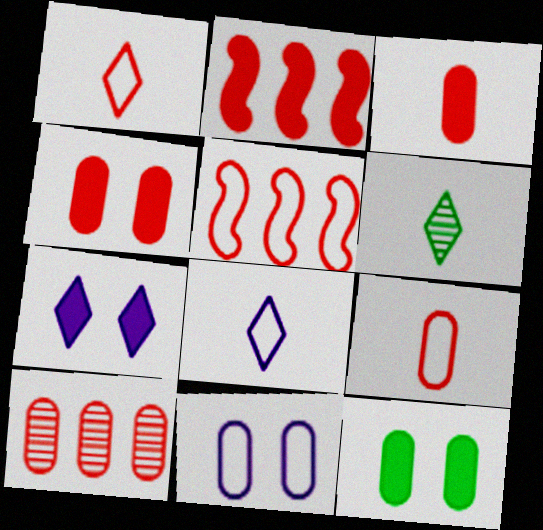[[2, 6, 11], 
[4, 9, 10]]